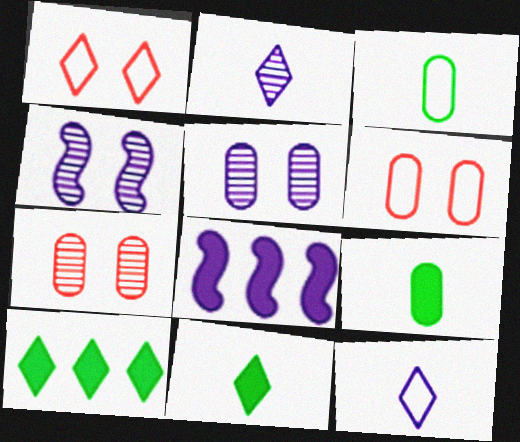[[1, 2, 10], 
[5, 8, 12]]